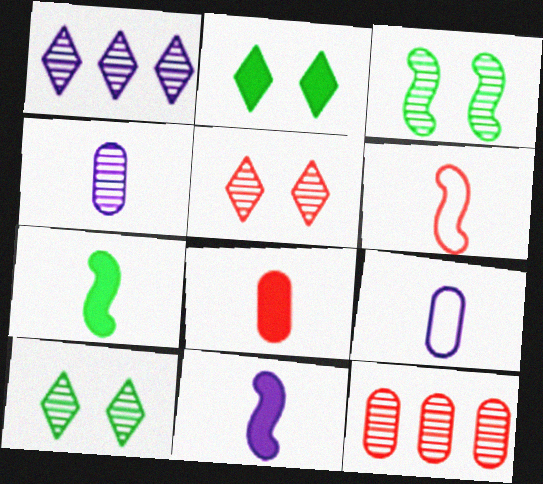[]